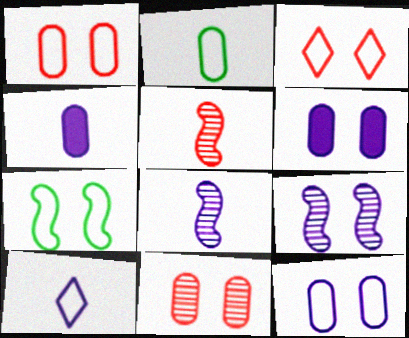[[3, 7, 12], 
[4, 8, 10]]